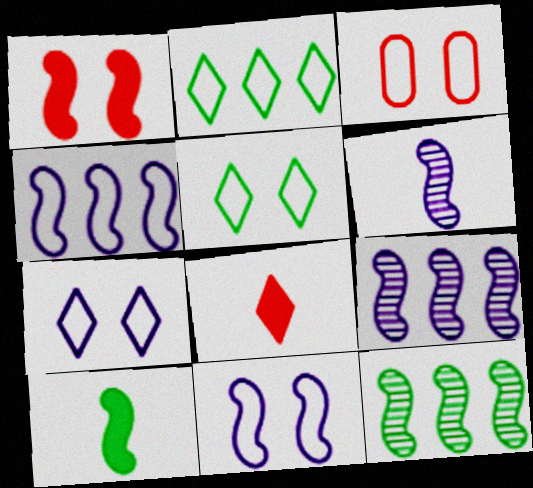[[3, 5, 11]]